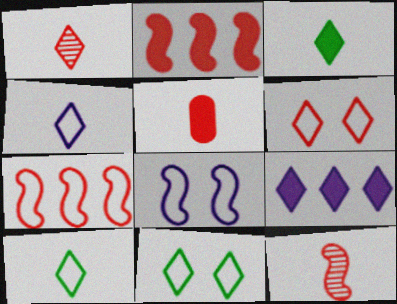[[1, 3, 4], 
[1, 9, 11]]